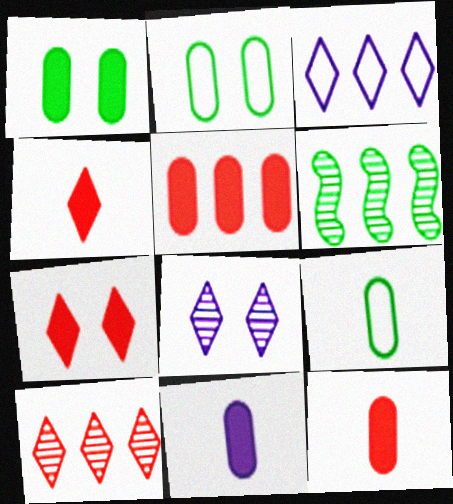[[1, 5, 11], 
[3, 5, 6]]